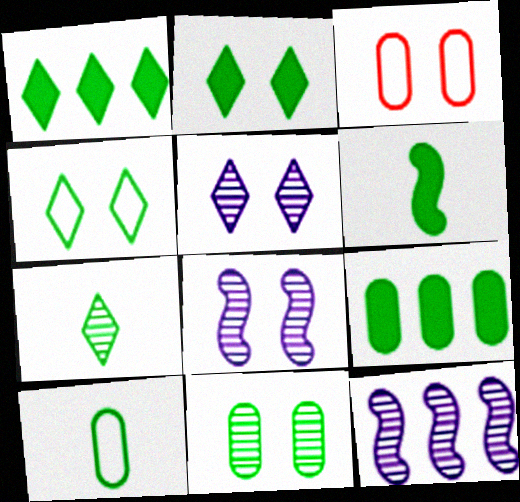[[1, 4, 7], 
[2, 3, 8], 
[2, 6, 9], 
[6, 7, 10], 
[9, 10, 11]]